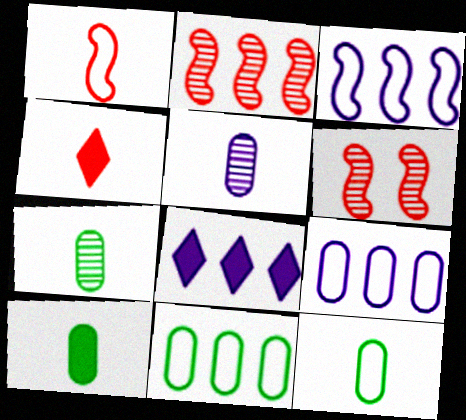[[2, 8, 11], 
[6, 8, 12], 
[7, 10, 12]]